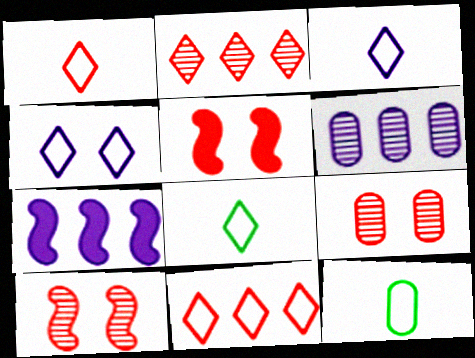[[1, 3, 8], 
[4, 8, 11], 
[5, 6, 8], 
[7, 8, 9]]